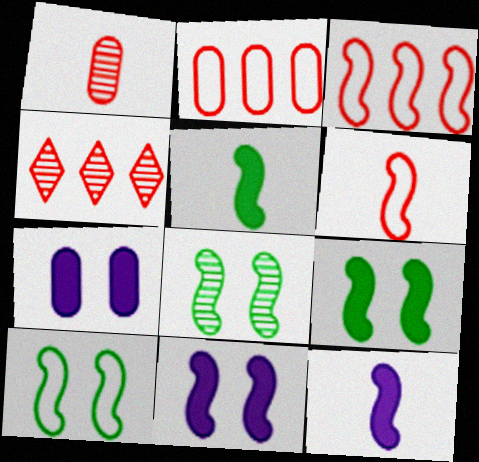[[3, 8, 12], 
[8, 9, 10]]